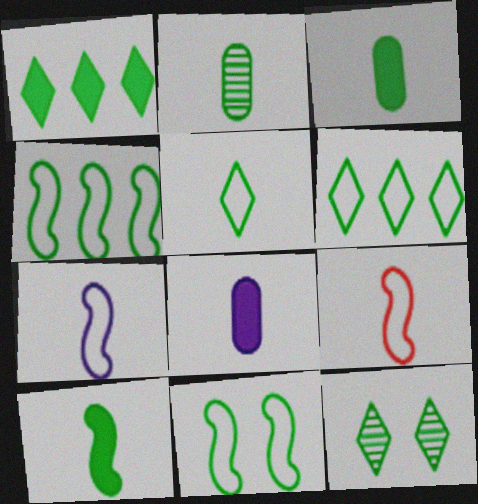[[1, 2, 11], 
[1, 5, 12], 
[2, 5, 10], 
[3, 4, 12]]